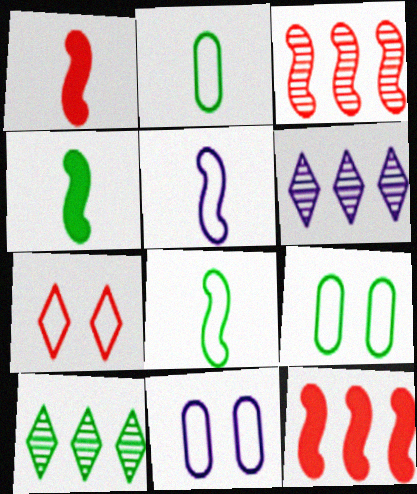[[1, 6, 9], 
[1, 10, 11], 
[4, 9, 10]]